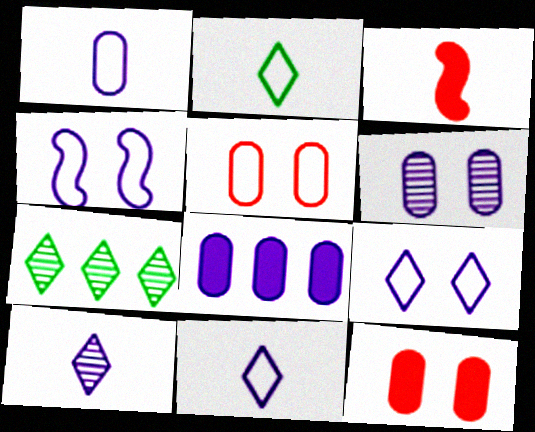[[1, 6, 8], 
[4, 8, 10]]